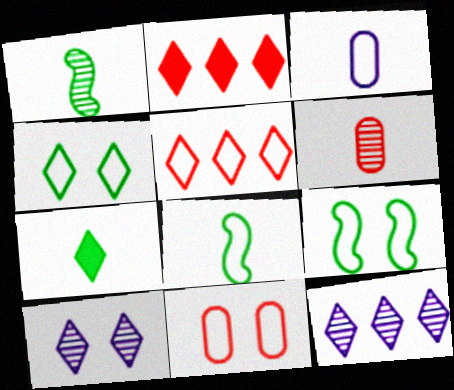[[3, 5, 9], 
[5, 7, 10]]